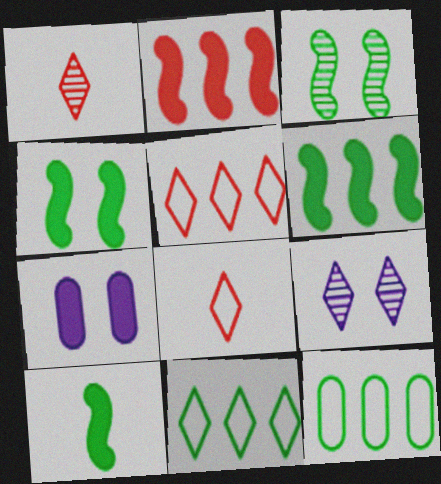[[4, 6, 10]]